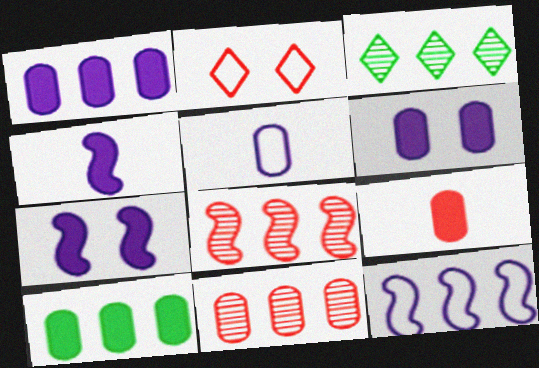[[2, 8, 9], 
[6, 9, 10]]